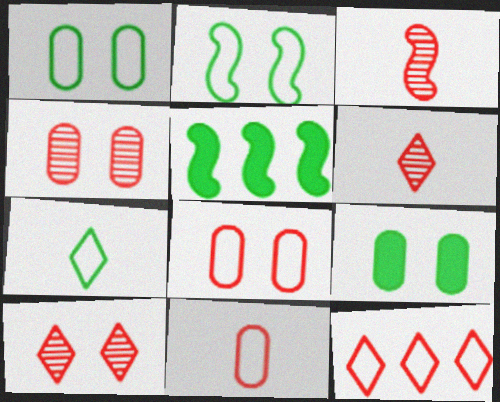[]